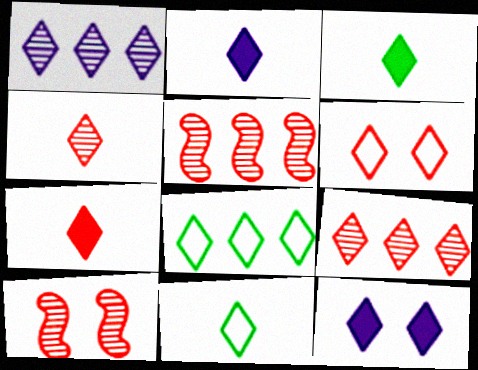[[1, 3, 6], 
[2, 3, 7], 
[2, 4, 11], 
[4, 8, 12], 
[6, 7, 9], 
[9, 11, 12]]